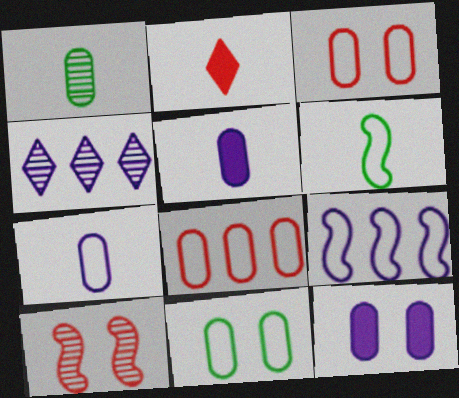[[1, 4, 10], 
[1, 8, 12], 
[2, 8, 10], 
[7, 8, 11]]